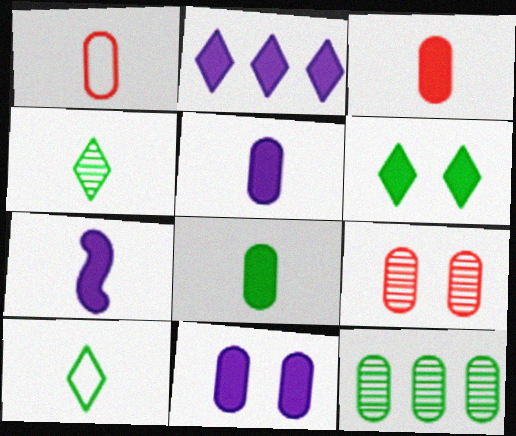[[1, 4, 7], 
[1, 11, 12], 
[2, 7, 11], 
[3, 5, 8]]